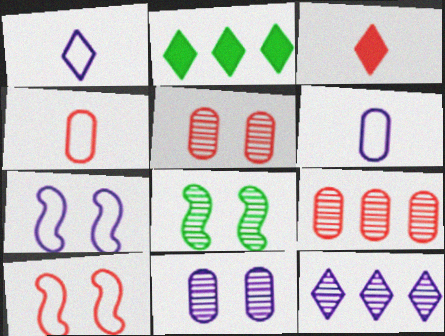[[3, 9, 10]]